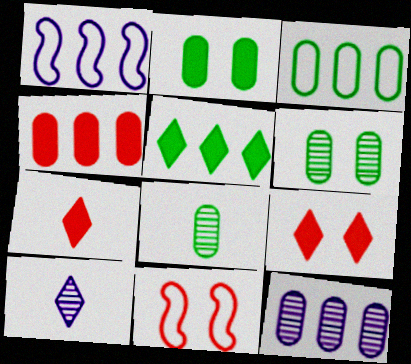[[1, 6, 7], 
[1, 8, 9], 
[2, 3, 8], 
[3, 4, 12]]